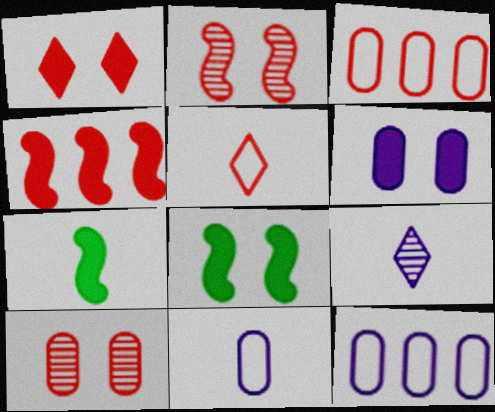[[1, 6, 8], 
[3, 8, 9], 
[4, 5, 10]]